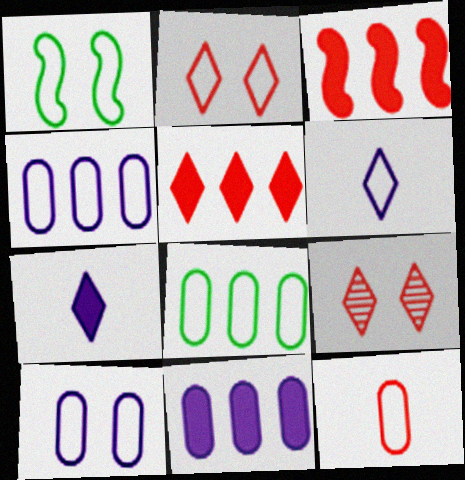[[1, 2, 10], 
[3, 9, 12], 
[8, 10, 12]]